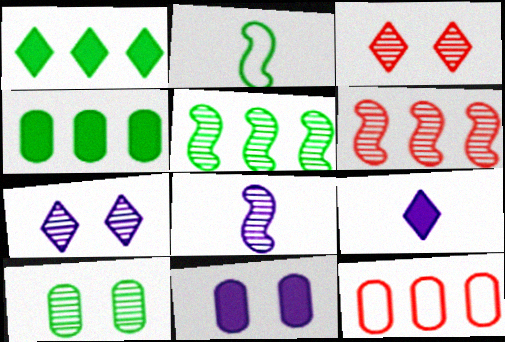[[1, 2, 10]]